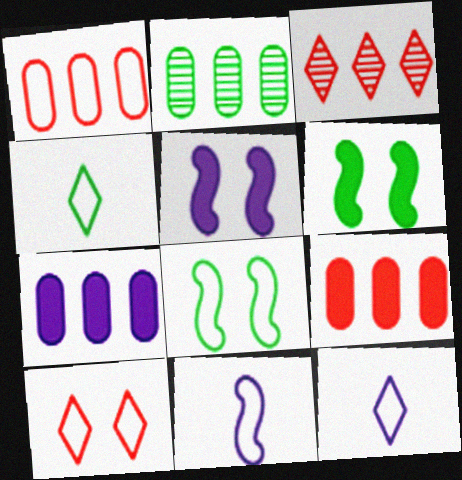[[1, 2, 7], 
[1, 8, 12], 
[2, 4, 6]]